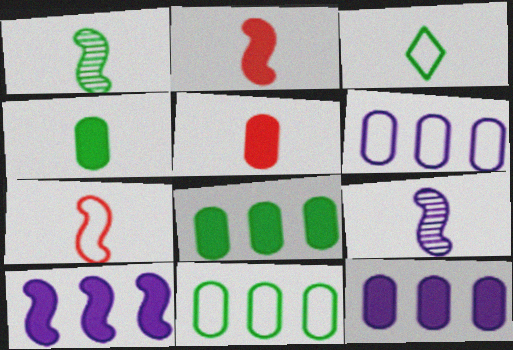[[1, 3, 4], 
[3, 5, 9]]